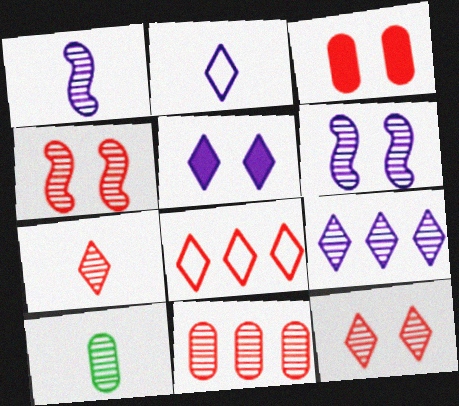[[1, 7, 10], 
[2, 5, 9], 
[4, 7, 11], 
[4, 9, 10]]